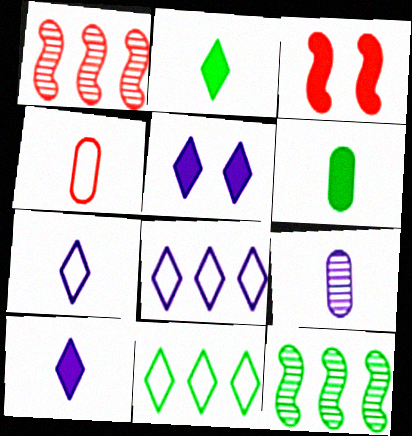[[3, 9, 11], 
[4, 5, 12], 
[4, 6, 9]]